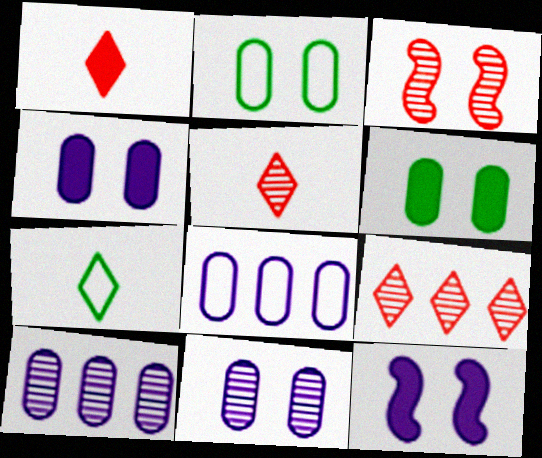[]